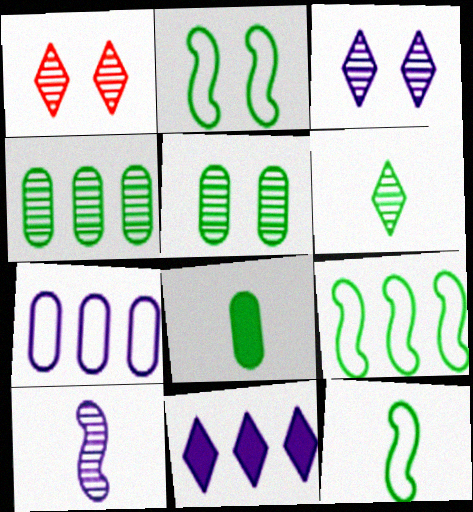[[1, 4, 10], 
[2, 9, 12], 
[6, 8, 12]]